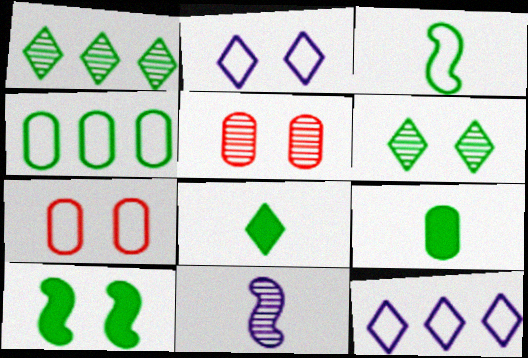[[1, 5, 11], 
[2, 5, 10], 
[3, 7, 12]]